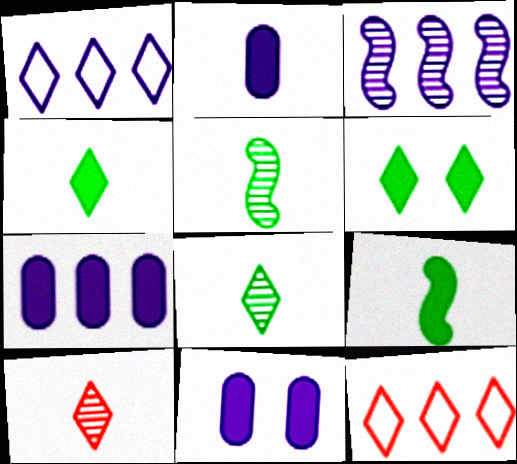[[1, 3, 7], 
[1, 6, 10], 
[2, 7, 11], 
[5, 11, 12]]